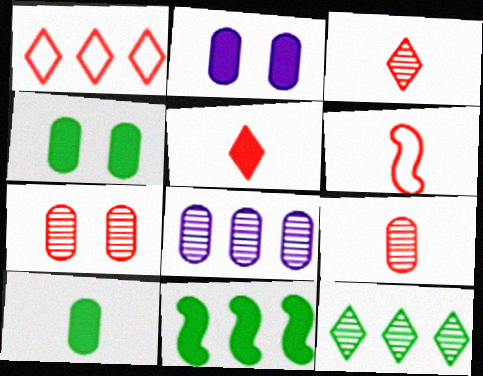[[1, 8, 11], 
[2, 5, 11], 
[2, 6, 12], 
[5, 6, 9]]